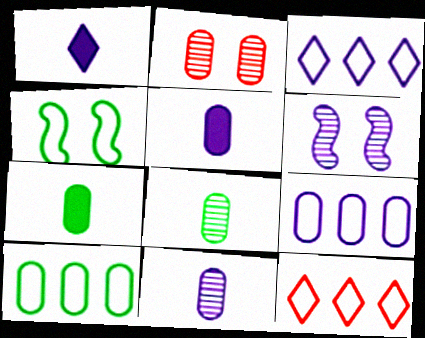[[1, 6, 9], 
[2, 5, 10], 
[2, 7, 9], 
[3, 5, 6], 
[6, 7, 12]]